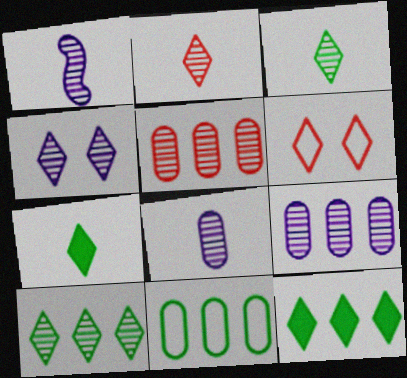[[1, 4, 9], 
[2, 4, 10]]